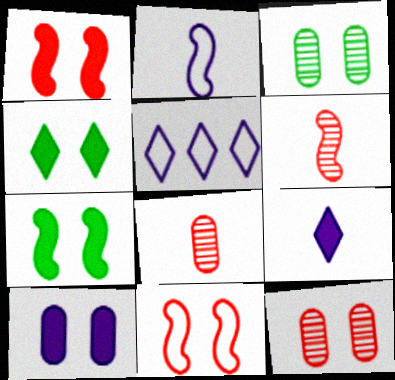[[1, 4, 10], 
[5, 7, 8]]